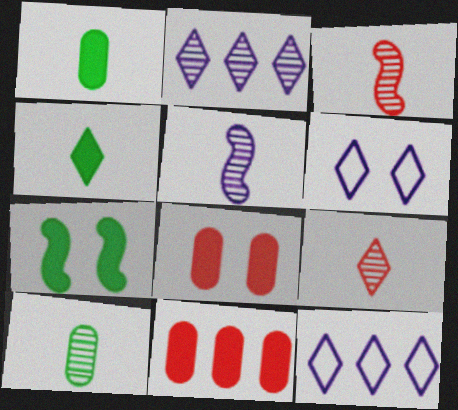[[5, 9, 10]]